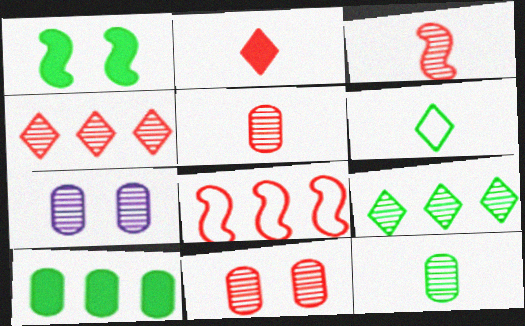[[2, 8, 11], 
[3, 4, 11], 
[3, 7, 9]]